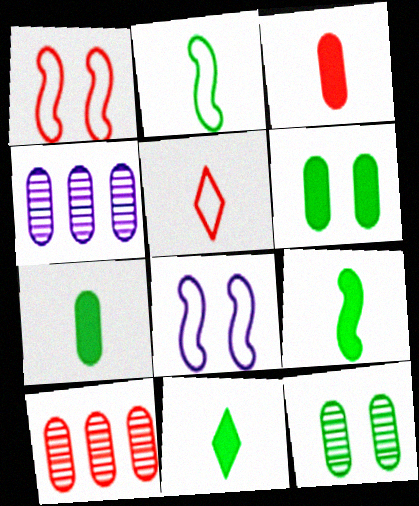[[1, 4, 11], 
[7, 9, 11], 
[8, 10, 11]]